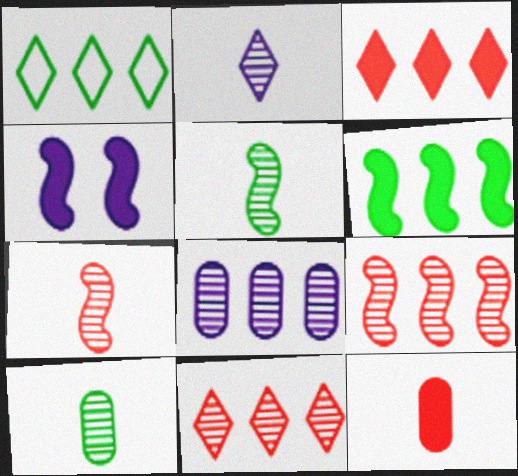[[2, 7, 10]]